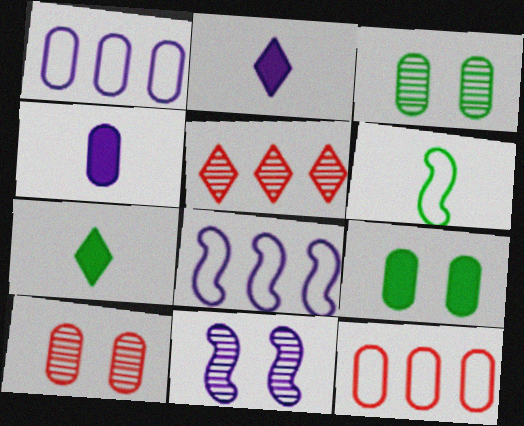[[1, 2, 11], 
[3, 4, 12], 
[7, 8, 10], 
[7, 11, 12]]